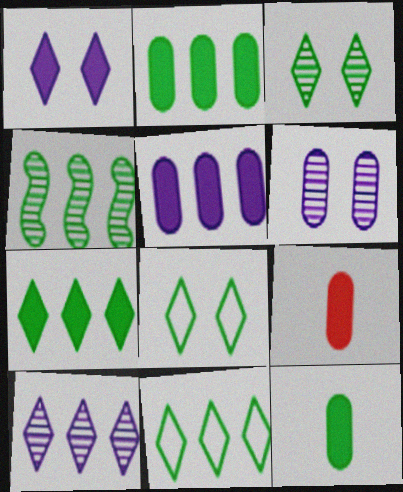[[2, 4, 11], 
[4, 8, 12]]